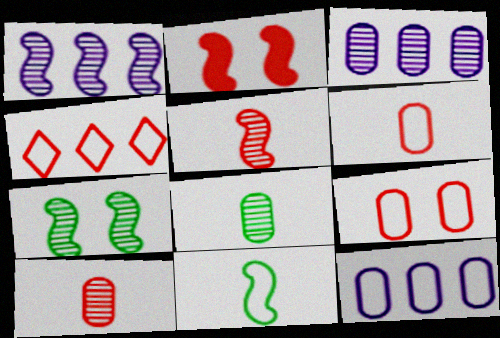[[1, 2, 11], 
[1, 5, 7], 
[2, 4, 10]]